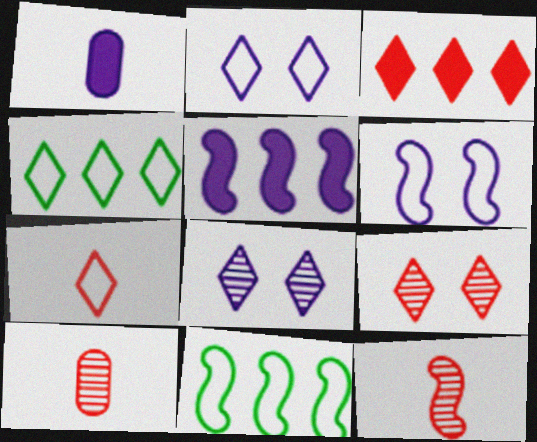[[1, 9, 11], 
[2, 4, 7], 
[3, 7, 9]]